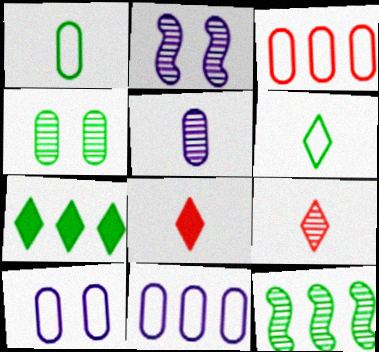[[1, 3, 10], 
[8, 10, 12]]